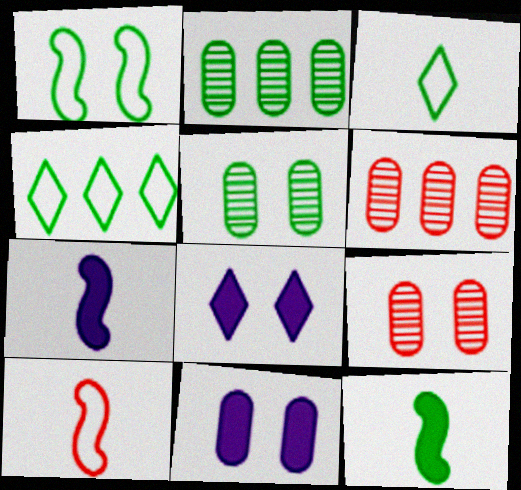[[1, 8, 9], 
[2, 8, 10], 
[4, 5, 12], 
[4, 7, 9]]